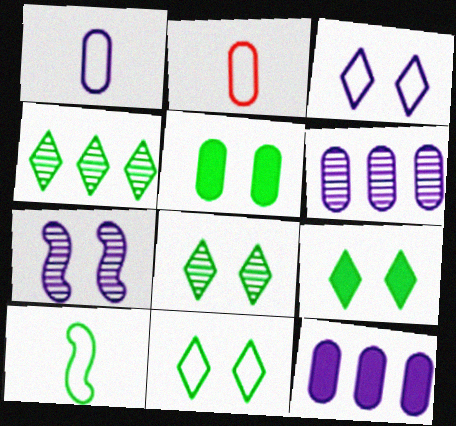[[2, 5, 6], 
[4, 5, 10], 
[8, 9, 11]]